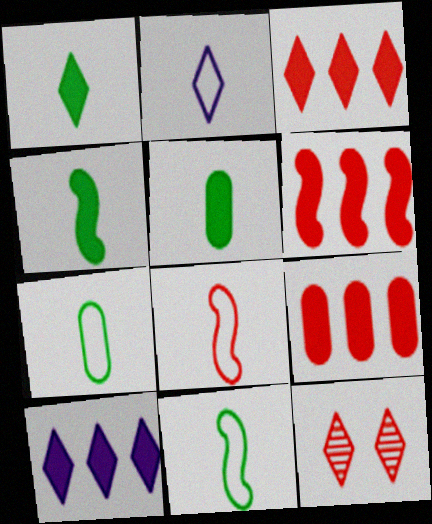[[1, 4, 5], 
[2, 7, 8], 
[3, 6, 9], 
[8, 9, 12]]